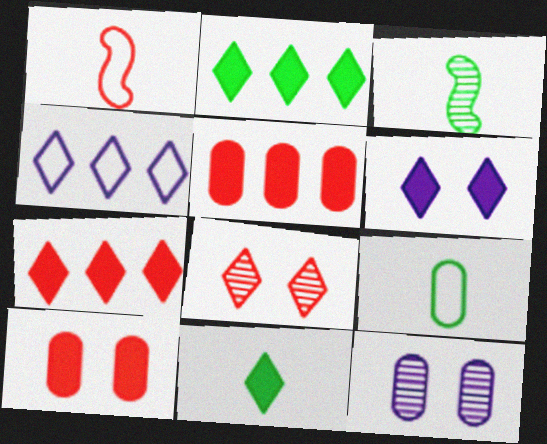[[1, 2, 12], 
[1, 5, 8], 
[3, 4, 10], 
[3, 9, 11], 
[4, 8, 11], 
[5, 9, 12], 
[6, 7, 11]]